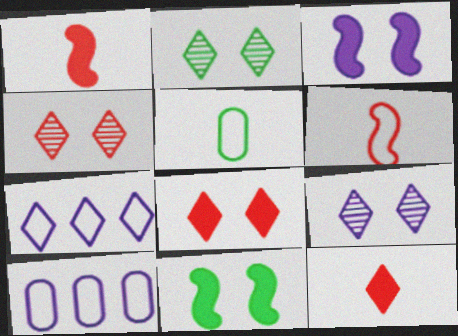[[1, 2, 10], 
[2, 4, 9], 
[2, 7, 12]]